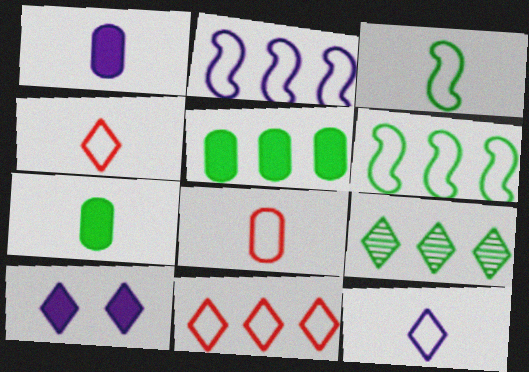[[3, 8, 12], 
[4, 9, 10], 
[5, 6, 9]]